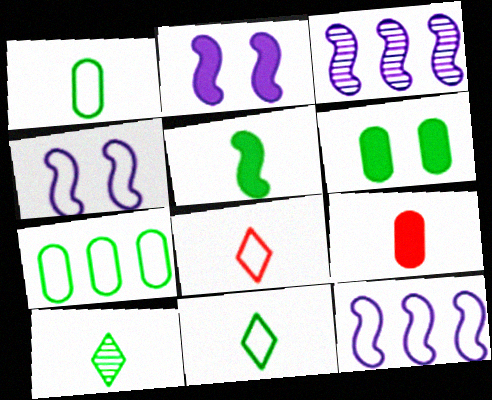[[1, 5, 10], 
[3, 6, 8], 
[4, 7, 8]]